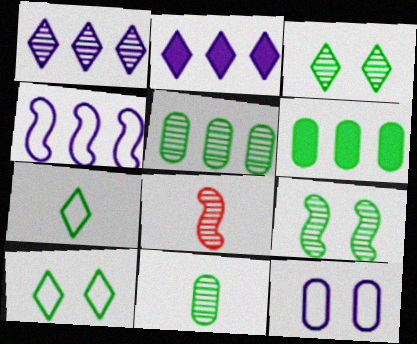[[6, 7, 9]]